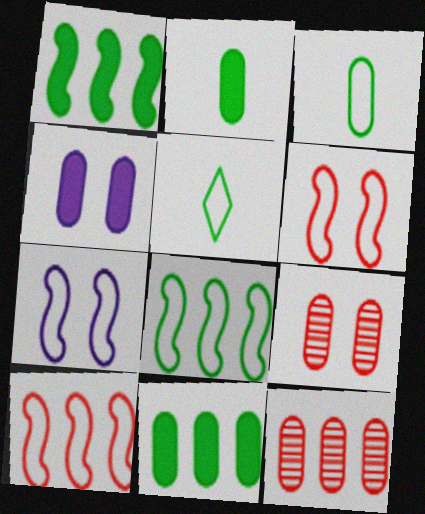[[3, 4, 12]]